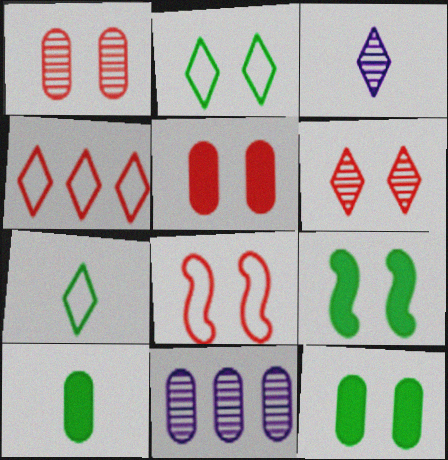[[5, 6, 8]]